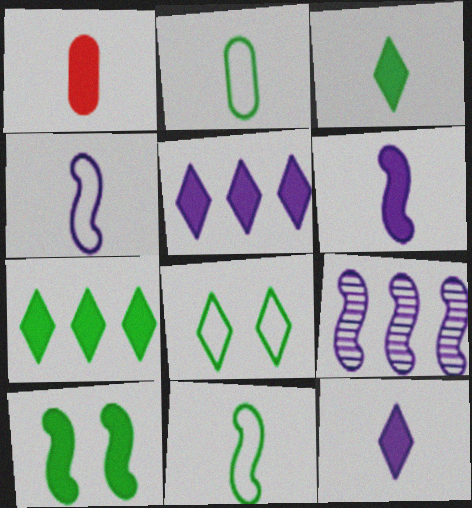[[1, 3, 6], 
[1, 5, 10], 
[1, 8, 9]]